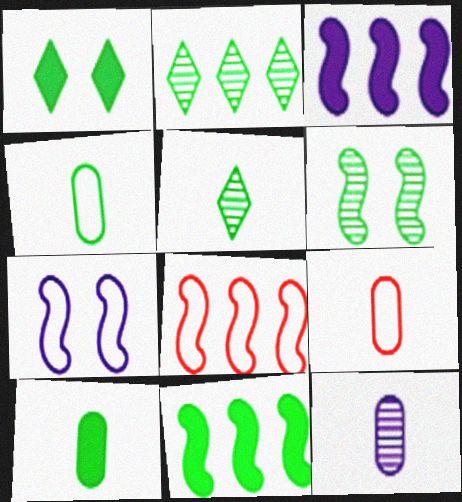[[1, 8, 12], 
[1, 10, 11], 
[9, 10, 12]]